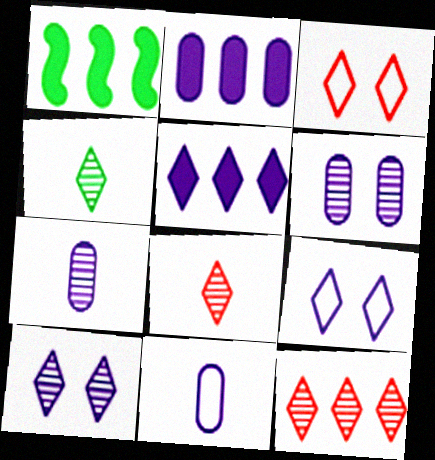[[1, 3, 7], 
[2, 6, 11], 
[3, 4, 5], 
[4, 10, 12]]